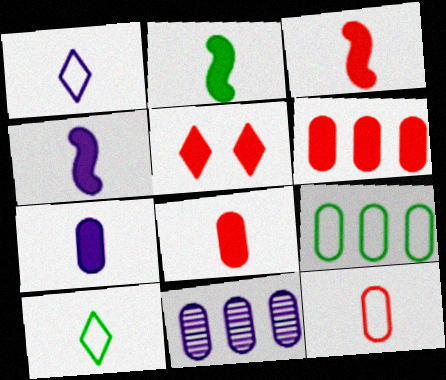[[2, 3, 4], 
[3, 5, 6], 
[6, 9, 11]]